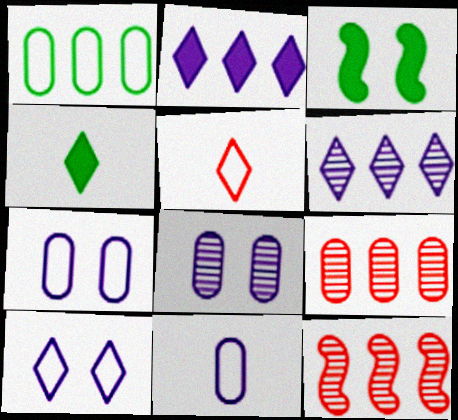[[1, 2, 12], 
[4, 7, 12]]